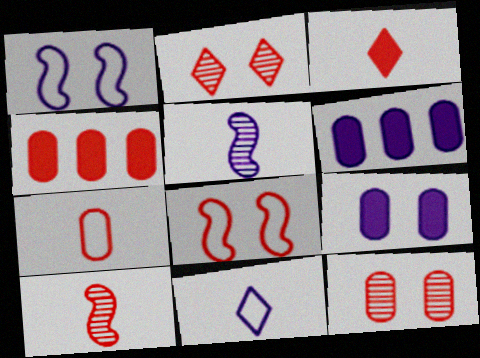[[3, 7, 10], 
[4, 7, 12]]